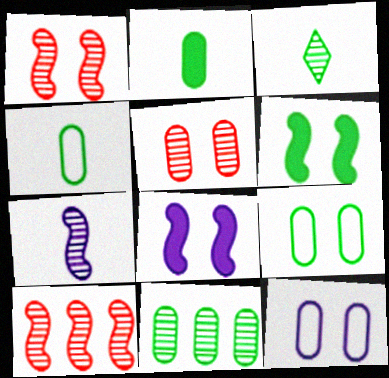[[2, 9, 11]]